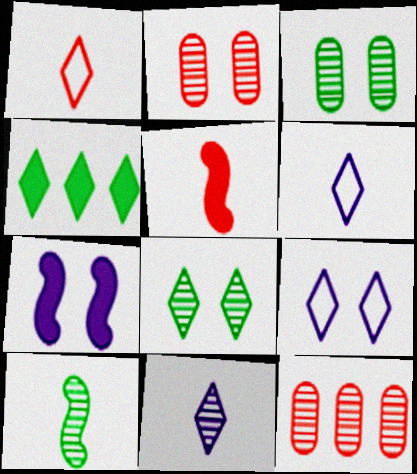[]